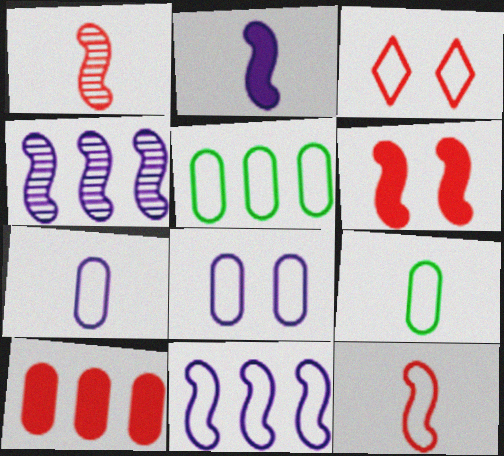[[1, 3, 10], 
[3, 9, 11]]